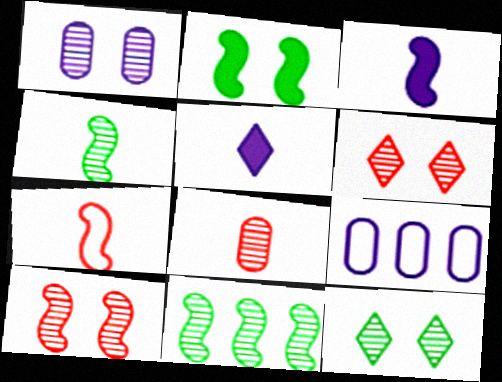[[1, 10, 12], 
[3, 4, 7]]